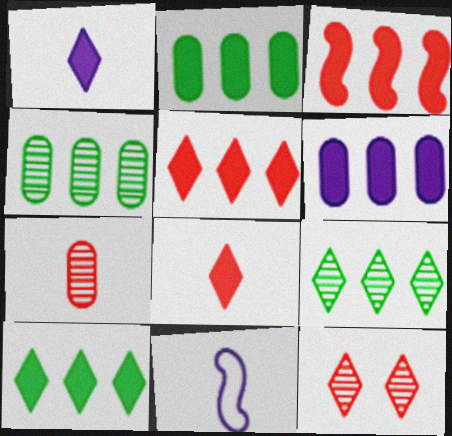[[2, 11, 12], 
[3, 6, 10]]